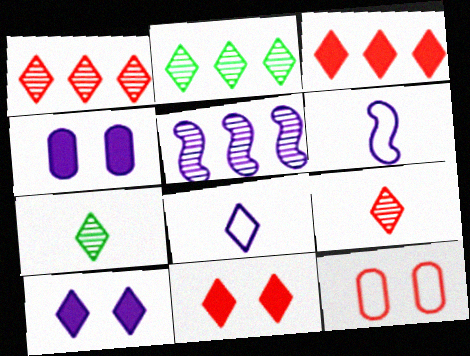[[2, 8, 11], 
[4, 5, 8]]